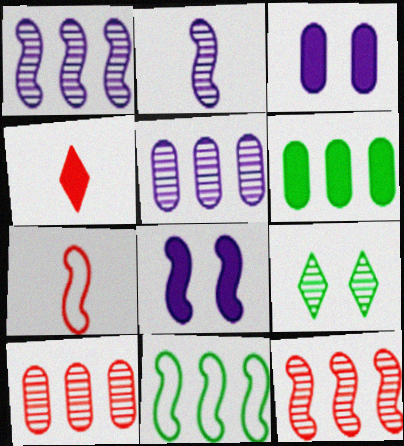[[2, 9, 10], 
[4, 6, 8]]